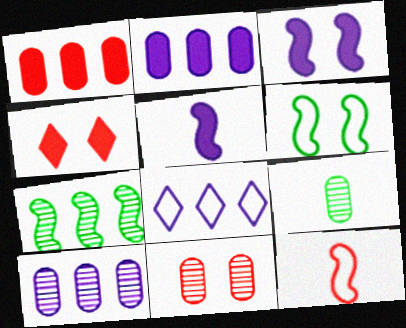[[1, 7, 8], 
[3, 7, 12], 
[9, 10, 11]]